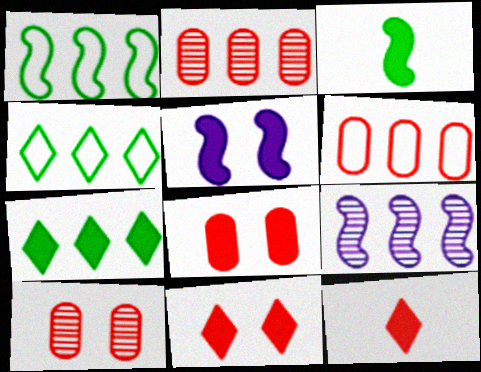[[6, 7, 9]]